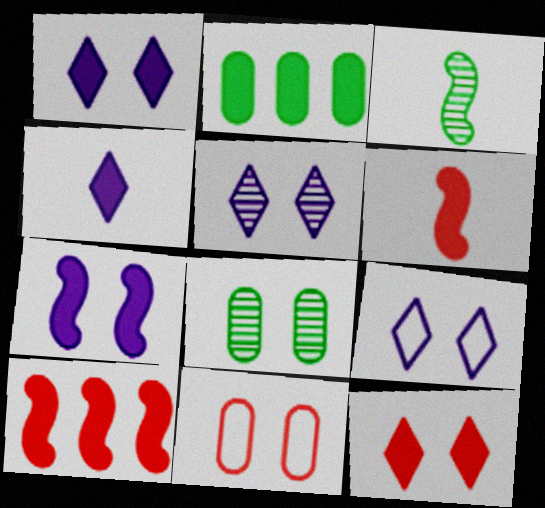[[1, 2, 6], 
[1, 5, 9]]